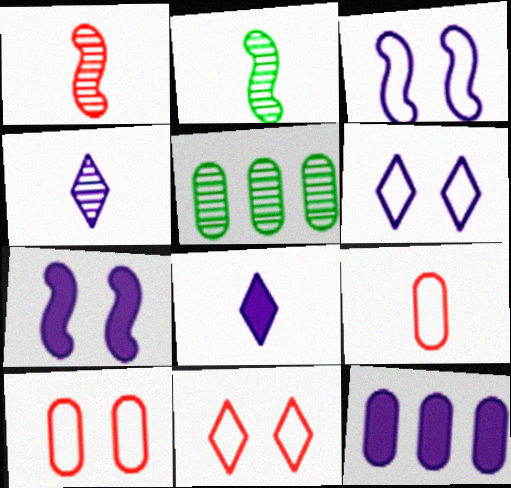[[2, 8, 9], 
[2, 11, 12], 
[3, 4, 12], 
[7, 8, 12]]